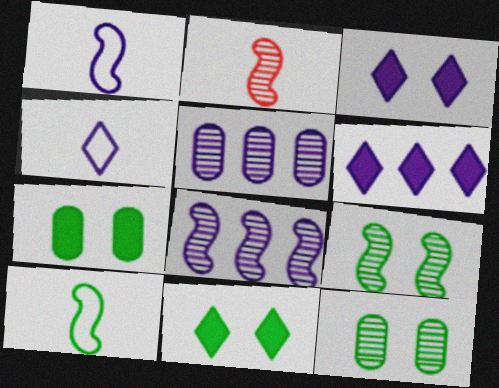[[1, 3, 5], 
[2, 8, 9]]